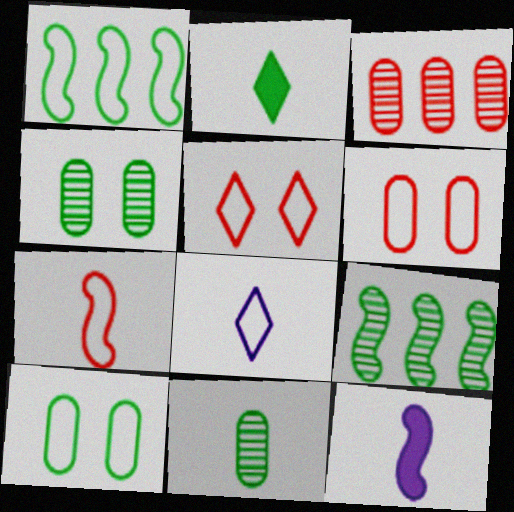[[1, 2, 4], 
[1, 6, 8], 
[2, 9, 10]]